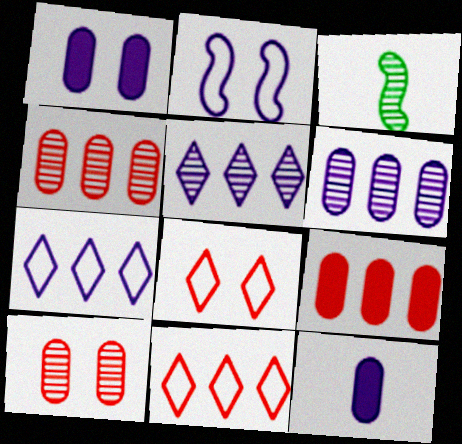[[1, 3, 11], 
[2, 5, 12], 
[3, 5, 10]]